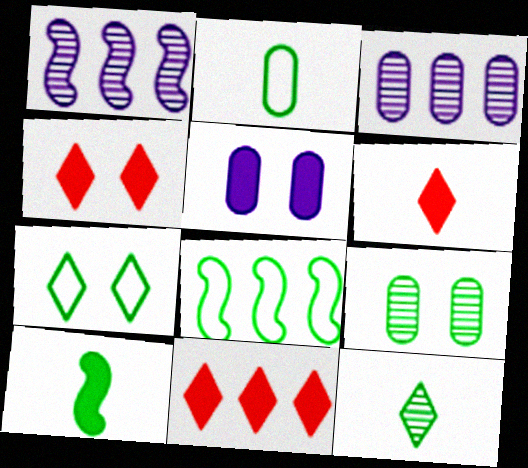[[1, 2, 4], 
[2, 7, 8], 
[2, 10, 12], 
[3, 8, 11], 
[4, 6, 11], 
[5, 10, 11]]